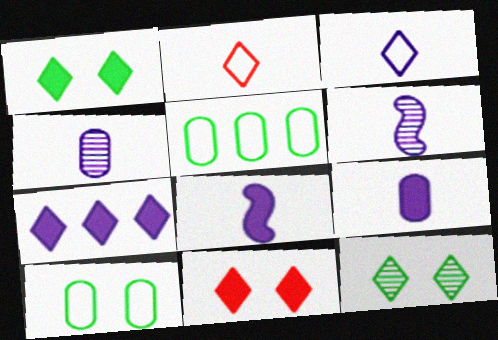[[2, 7, 12], 
[3, 4, 8], 
[3, 6, 9], 
[5, 6, 11]]